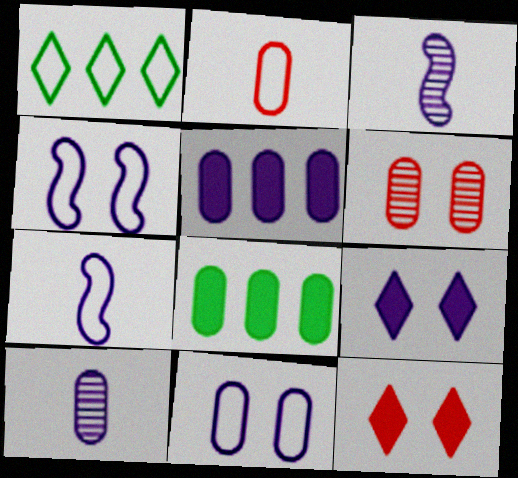[[1, 2, 4], 
[5, 10, 11]]